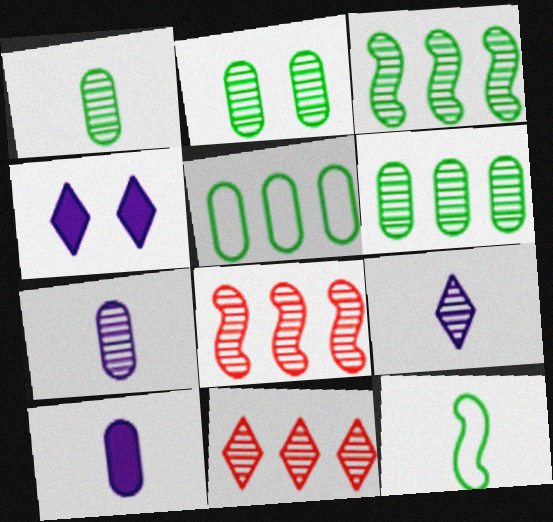[[1, 2, 6], 
[2, 8, 9]]